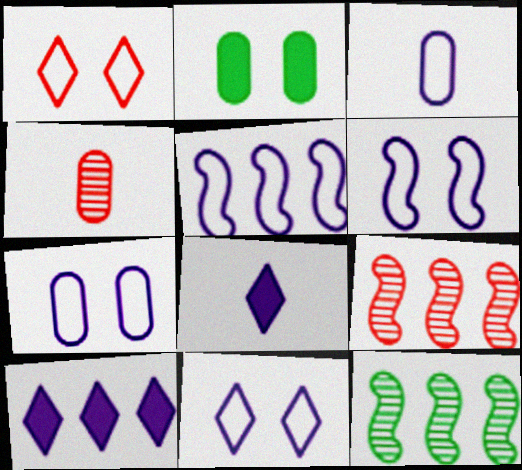[[3, 5, 11], 
[6, 7, 11]]